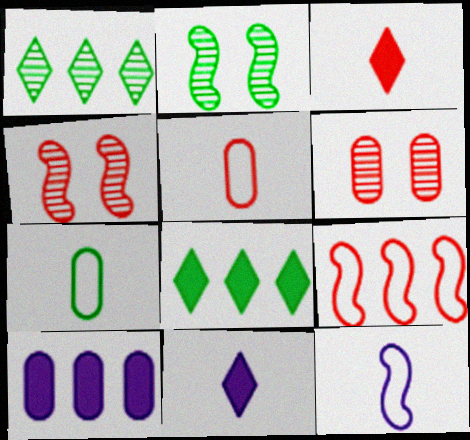[[1, 9, 10], 
[2, 7, 8], 
[3, 6, 9], 
[6, 7, 10], 
[6, 8, 12]]